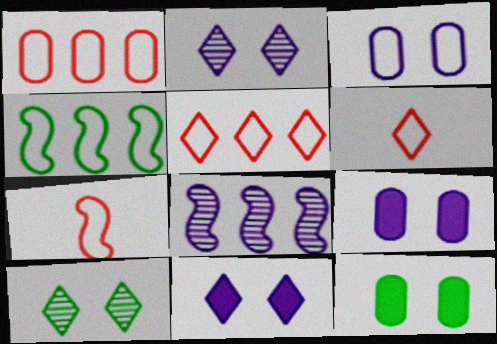[[3, 4, 6], 
[6, 8, 12]]